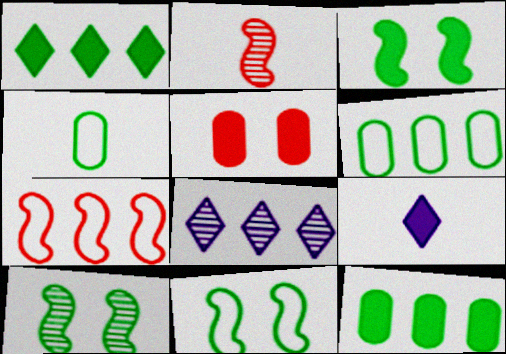[[1, 4, 10], 
[2, 4, 9], 
[3, 10, 11], 
[7, 8, 12]]